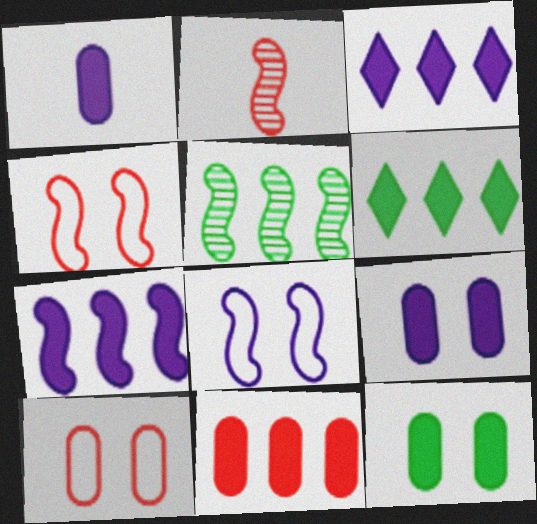[[1, 11, 12], 
[6, 7, 11]]